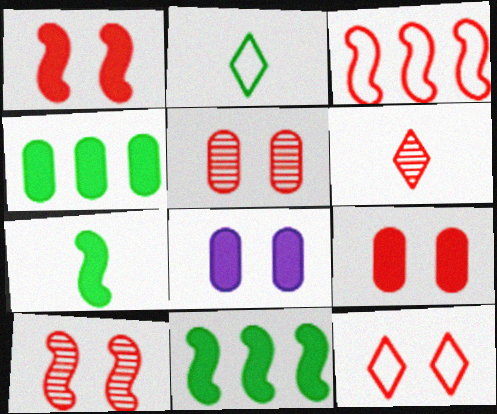[[1, 5, 12], 
[3, 6, 9], 
[9, 10, 12]]